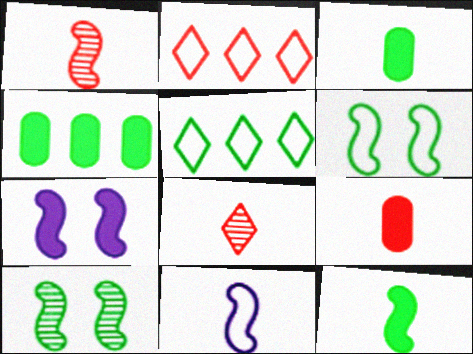[[1, 11, 12], 
[3, 5, 10], 
[3, 8, 11]]